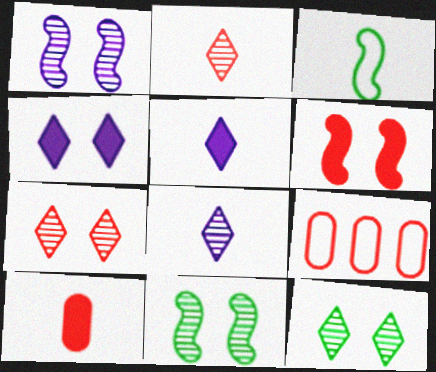[[2, 6, 9], 
[3, 8, 10], 
[5, 9, 11]]